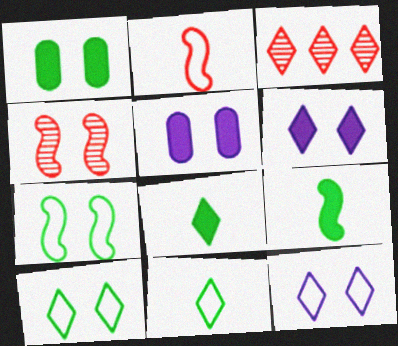[[1, 4, 12], 
[3, 6, 11], 
[3, 8, 12], 
[4, 5, 10]]